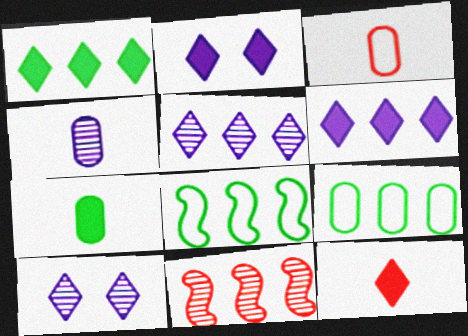[[1, 2, 12], 
[3, 4, 7], 
[6, 9, 11]]